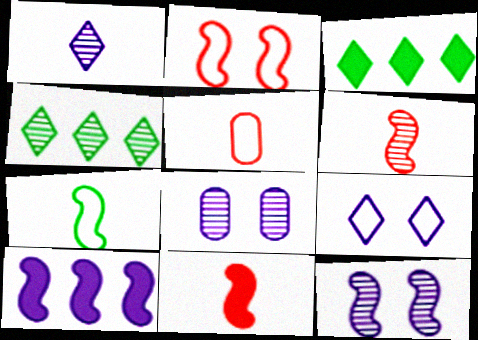[[3, 5, 12], 
[4, 6, 8]]